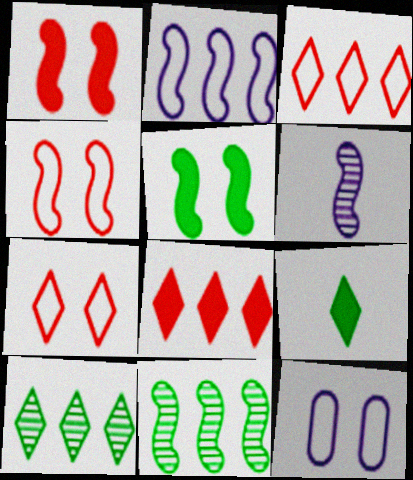[]